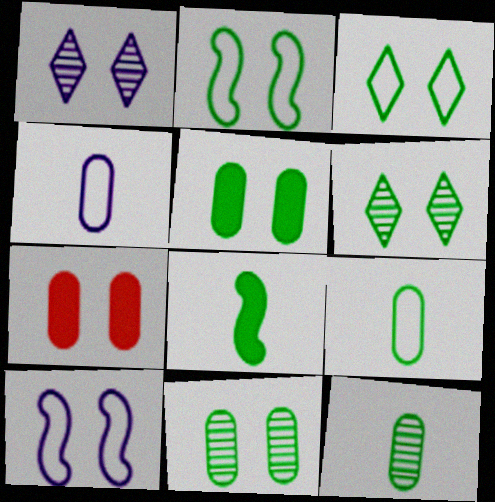[[1, 2, 7], 
[2, 5, 6], 
[6, 7, 10]]